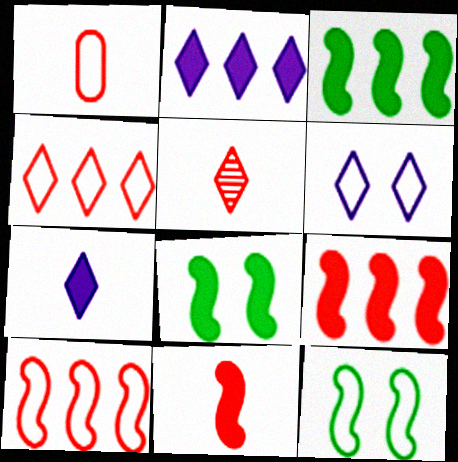[[1, 5, 11]]